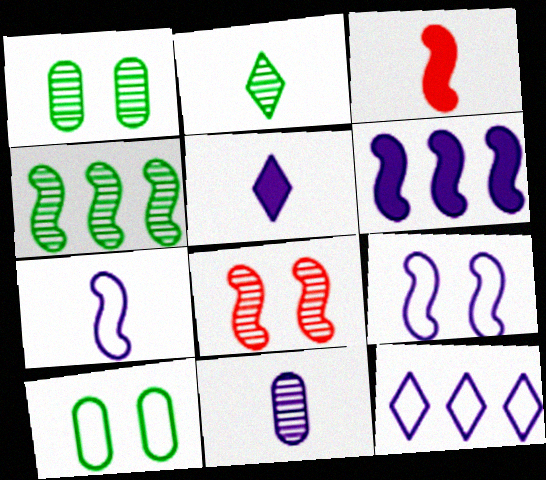[[1, 2, 4], 
[1, 3, 12], 
[3, 4, 9], 
[5, 7, 11]]